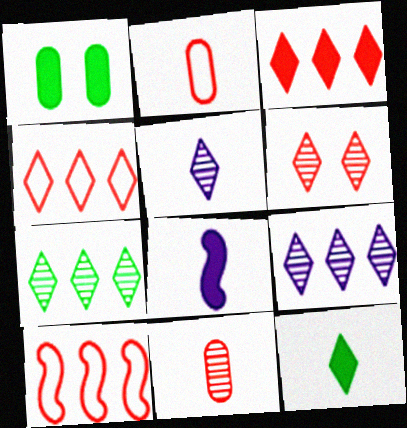[[1, 3, 8], 
[1, 5, 10], 
[5, 6, 7]]